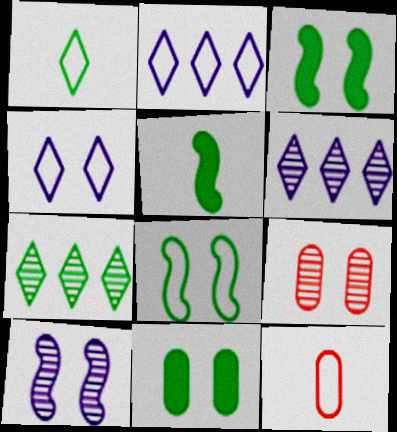[[2, 5, 9], 
[2, 8, 12], 
[3, 4, 9], 
[3, 6, 12]]